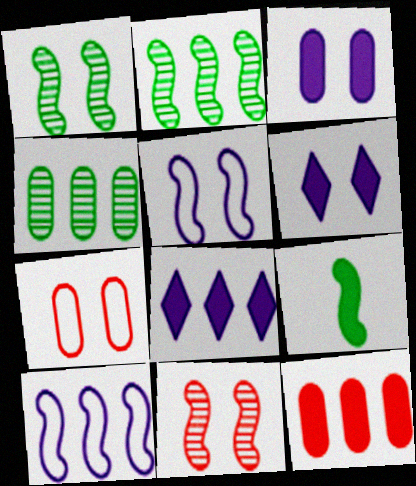[[1, 6, 7], 
[6, 9, 12], 
[9, 10, 11]]